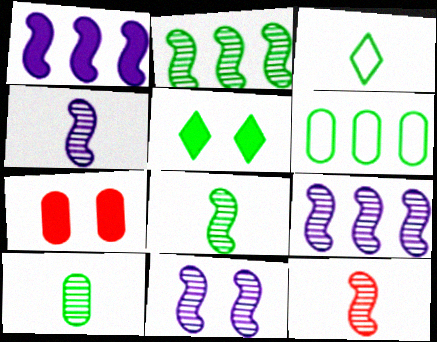[[2, 11, 12], 
[3, 7, 9], 
[4, 8, 12], 
[4, 9, 11], 
[5, 6, 8]]